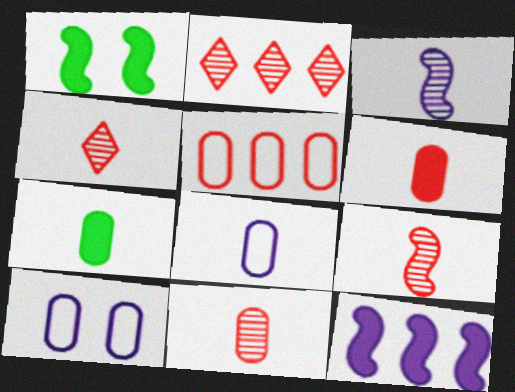[[1, 2, 8], 
[4, 9, 11], 
[7, 8, 11]]